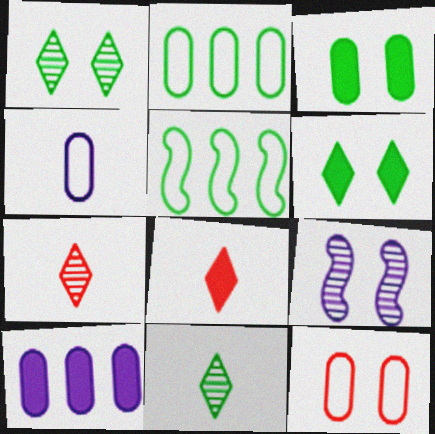[[2, 4, 12], 
[2, 8, 9], 
[3, 5, 11], 
[6, 9, 12]]